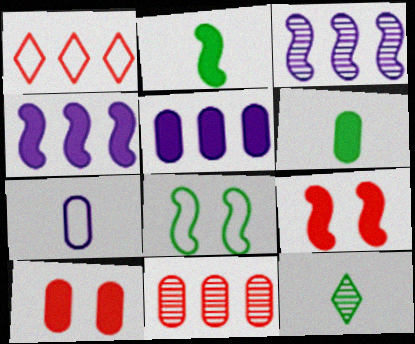[[1, 7, 8], 
[2, 4, 9], 
[5, 6, 10]]